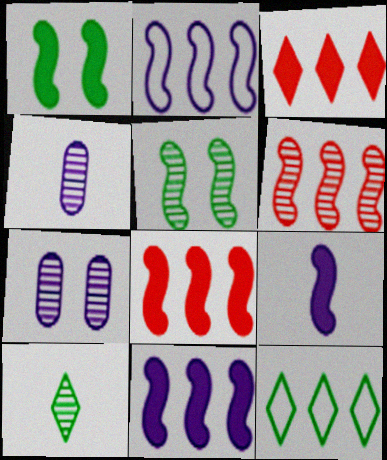[[1, 8, 9], 
[6, 7, 10]]